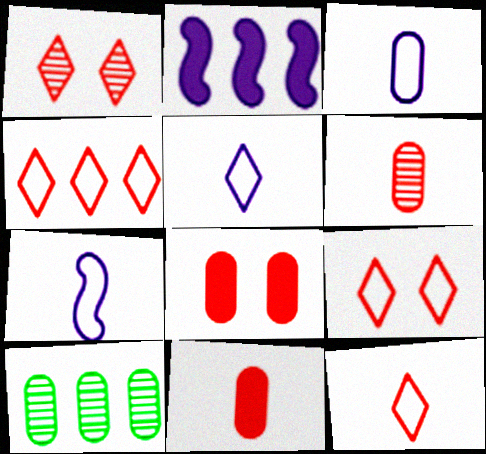[[2, 4, 10], 
[3, 5, 7], 
[3, 8, 10], 
[4, 9, 12]]